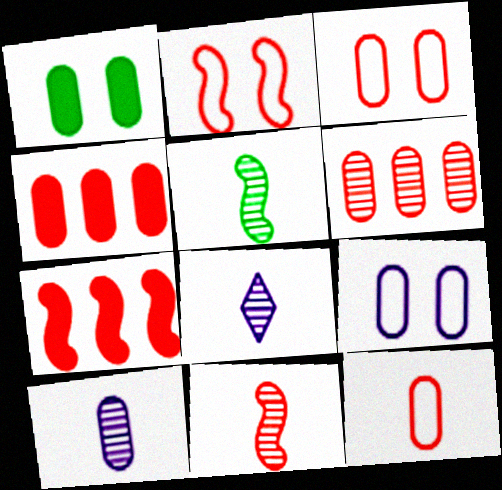[[2, 7, 11]]